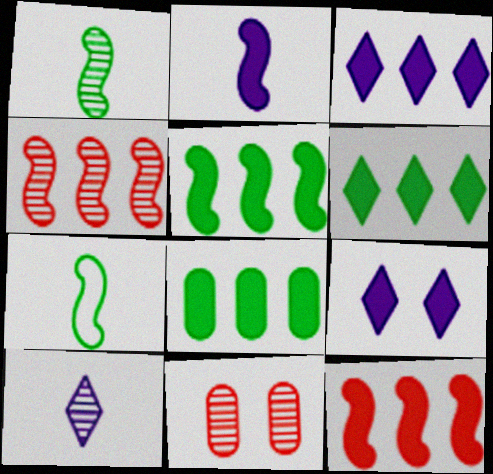[[3, 7, 11], 
[3, 8, 12], 
[5, 6, 8]]